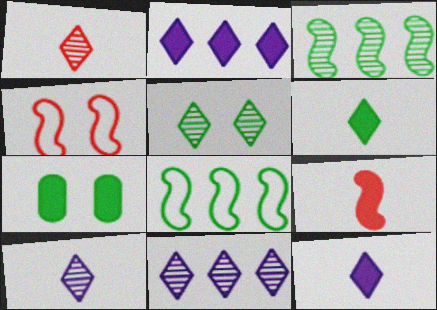[[1, 5, 11], 
[2, 7, 9]]